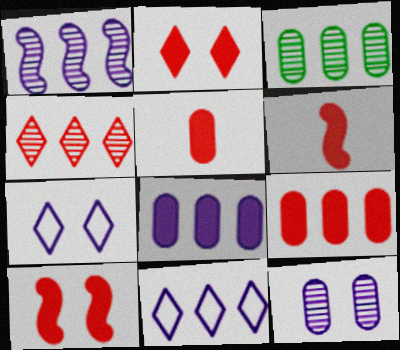[[1, 3, 4], 
[1, 8, 11], 
[2, 6, 9], 
[3, 6, 7]]